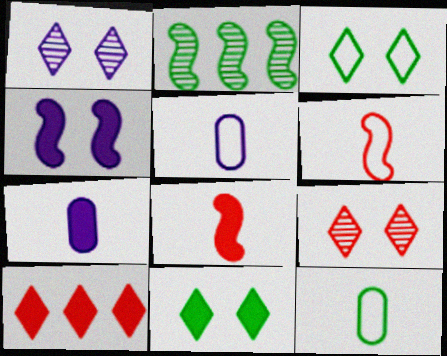[[2, 4, 6], 
[2, 11, 12]]